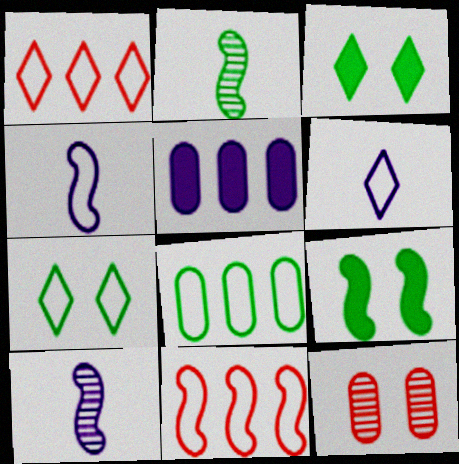[[1, 6, 7], 
[2, 3, 8], 
[9, 10, 11]]